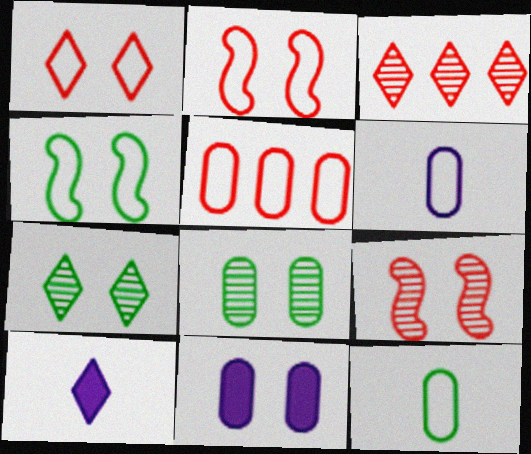[[2, 7, 11]]